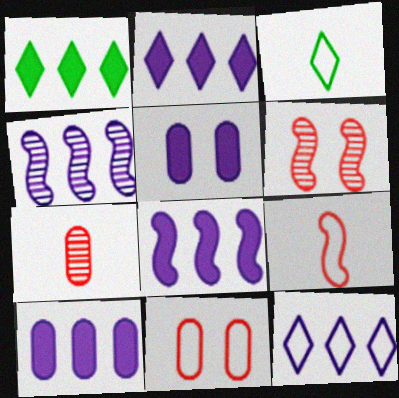[[2, 8, 10], 
[3, 6, 10], 
[4, 10, 12]]